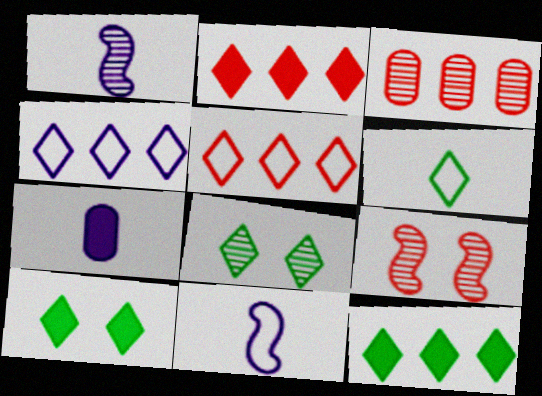[[1, 3, 8], 
[3, 10, 11], 
[6, 8, 12]]